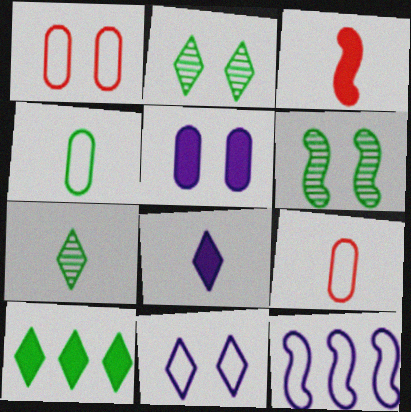[[3, 5, 10], 
[3, 6, 12], 
[4, 6, 10]]